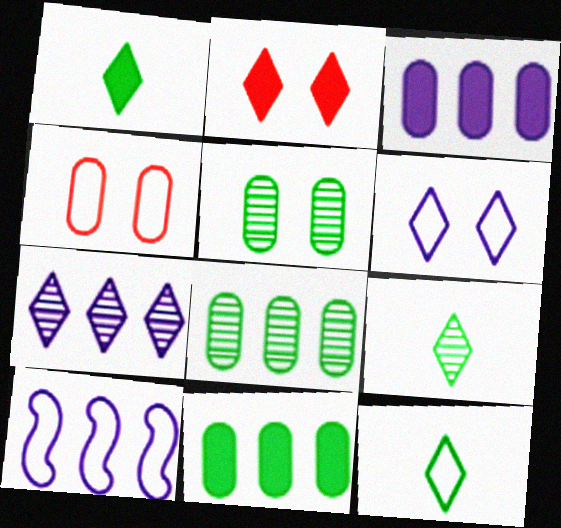[[1, 9, 12], 
[2, 7, 12], 
[3, 7, 10], 
[4, 10, 12]]